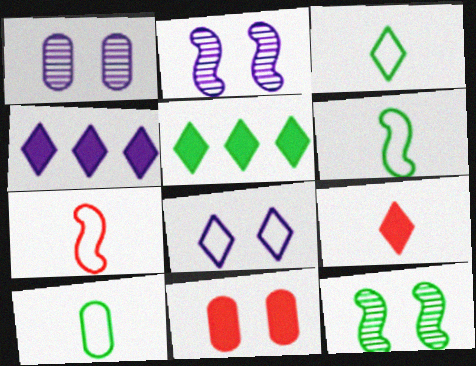[[1, 5, 7], 
[3, 6, 10], 
[5, 10, 12], 
[8, 11, 12]]